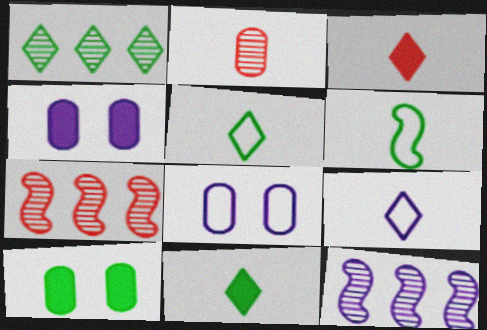[[1, 6, 10], 
[4, 5, 7], 
[4, 9, 12], 
[7, 8, 11], 
[7, 9, 10]]